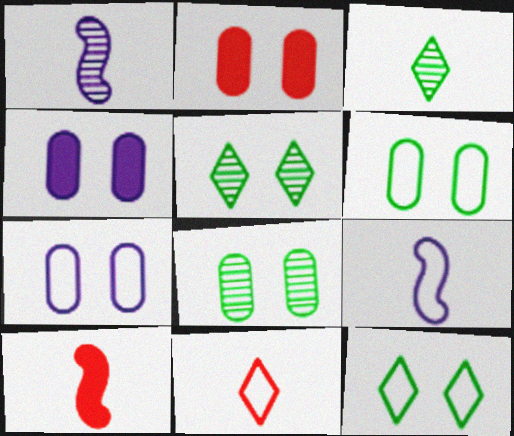[[2, 7, 8]]